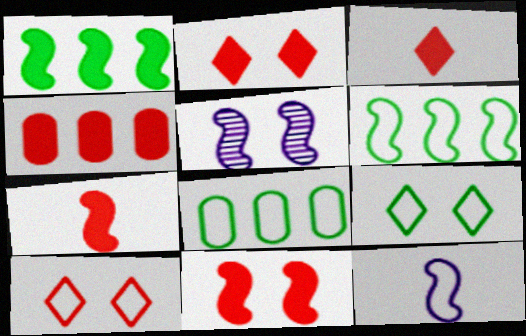[[2, 4, 7], 
[3, 4, 11], 
[3, 5, 8], 
[5, 6, 7], 
[8, 10, 12]]